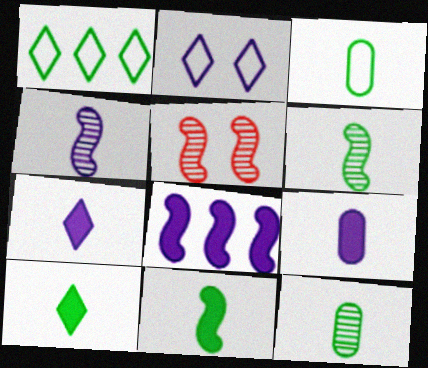[[1, 5, 9], 
[3, 6, 10]]